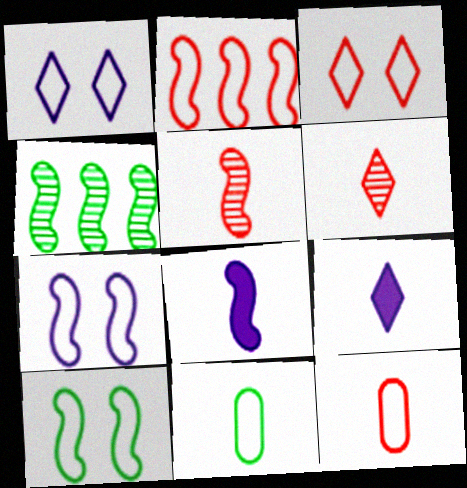[[1, 2, 11], 
[2, 3, 12], 
[5, 9, 11], 
[6, 8, 11]]